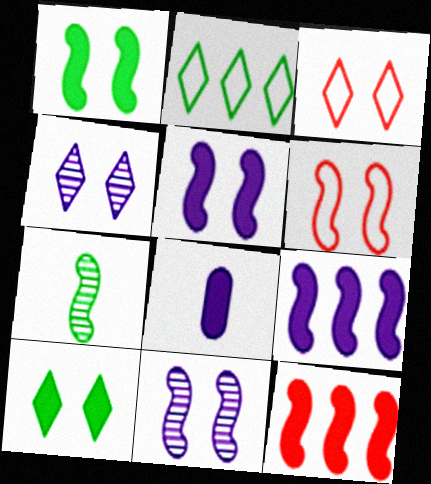[[1, 6, 11], 
[3, 4, 10], 
[6, 7, 9], 
[8, 10, 12]]